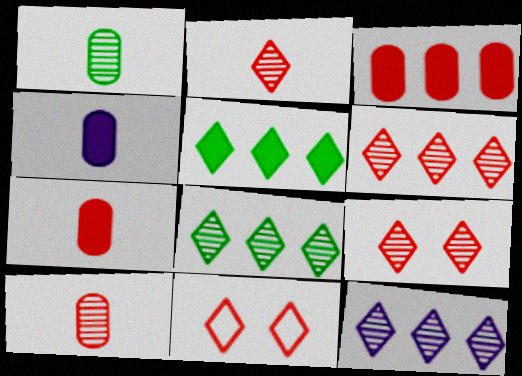[[2, 6, 9], 
[6, 8, 12]]